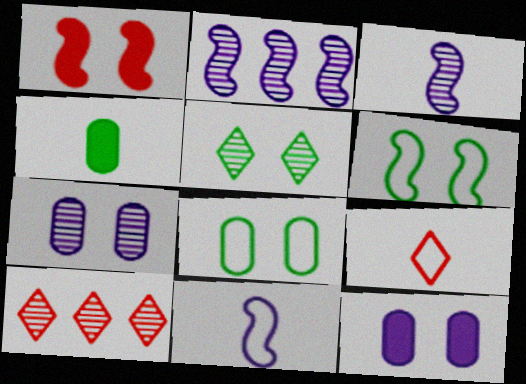[[3, 4, 9]]